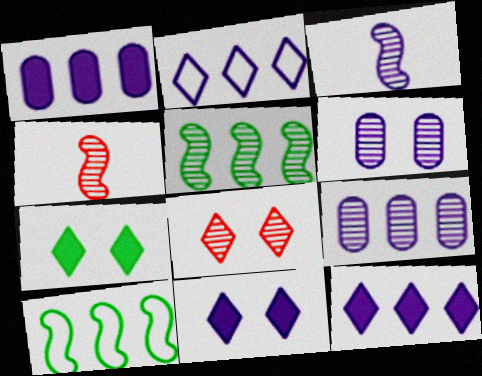[]